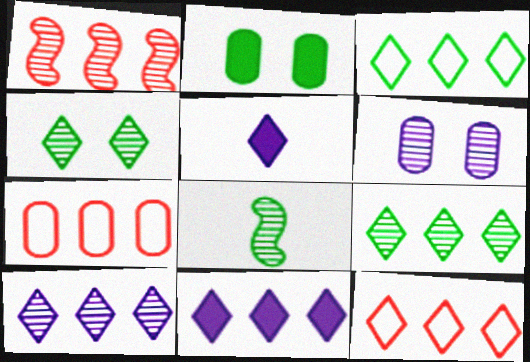[[2, 3, 8], 
[4, 5, 12], 
[9, 11, 12]]